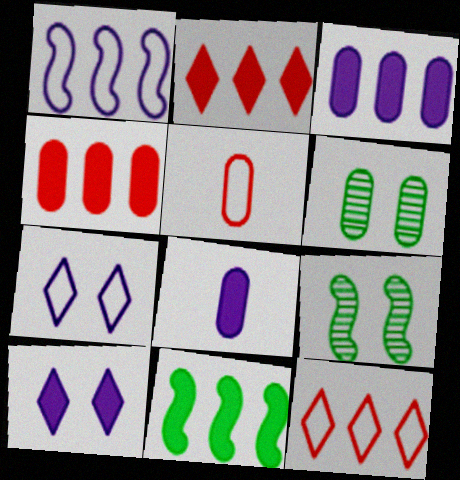[[2, 3, 11], 
[3, 5, 6], 
[8, 9, 12]]